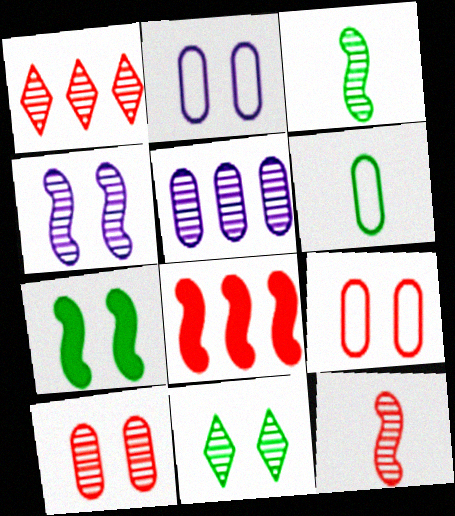[[1, 10, 12], 
[4, 10, 11], 
[5, 11, 12]]